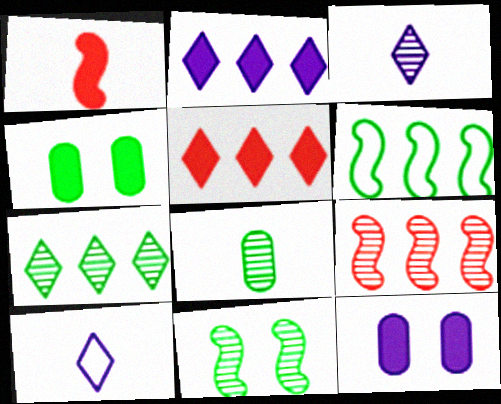[[1, 2, 4], 
[1, 8, 10], 
[4, 9, 10], 
[7, 8, 11]]